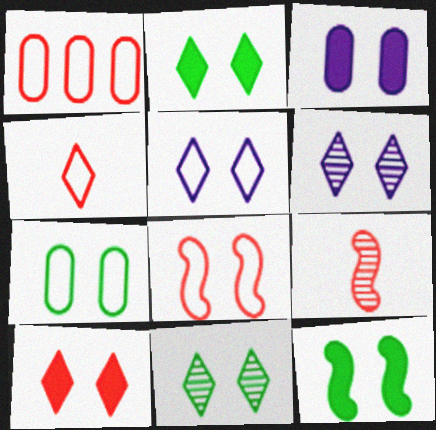[[1, 4, 8], 
[1, 9, 10], 
[3, 8, 11], 
[3, 10, 12], 
[5, 7, 8], 
[5, 10, 11], 
[7, 11, 12]]